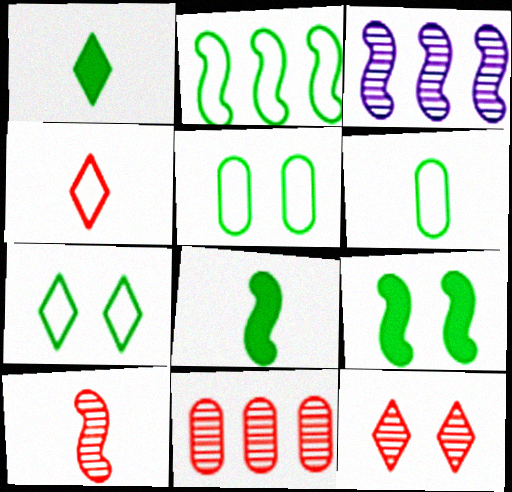[[2, 6, 7], 
[10, 11, 12]]